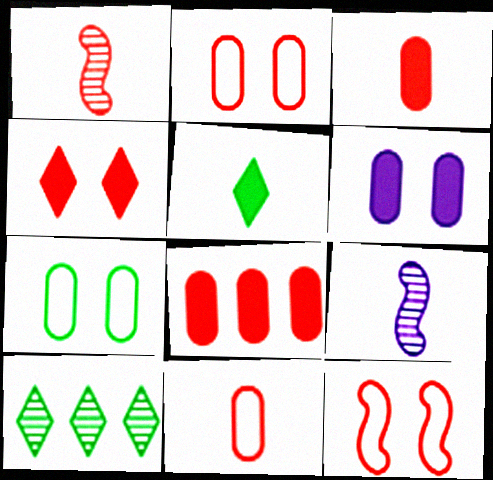[[5, 9, 11]]